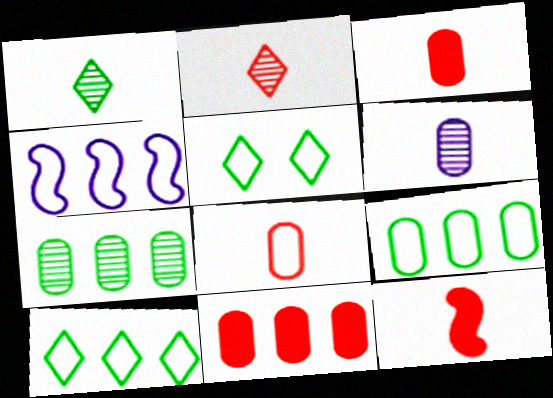[[2, 8, 12], 
[4, 5, 8]]